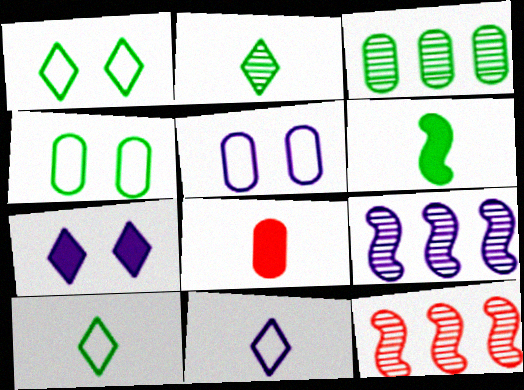[[1, 3, 6], 
[1, 8, 9], 
[3, 5, 8]]